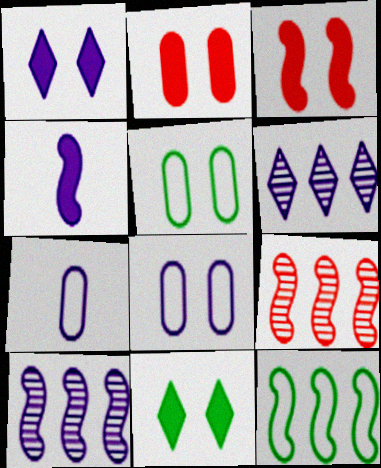[[1, 7, 10], 
[4, 6, 8], 
[7, 9, 11]]